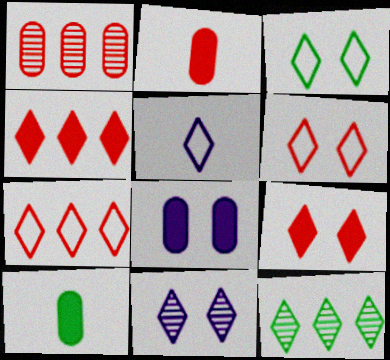[[3, 5, 7], 
[3, 9, 11], 
[5, 9, 12]]